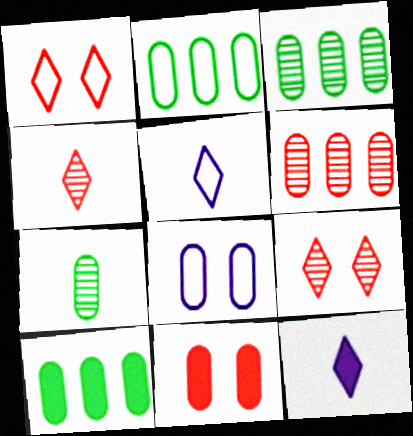[[2, 3, 10]]